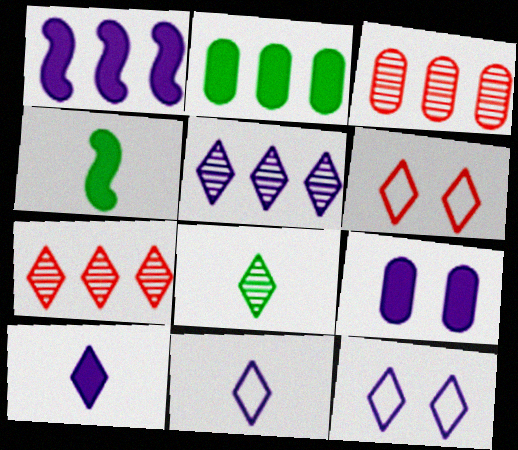[[1, 9, 10], 
[3, 4, 12], 
[5, 10, 12]]